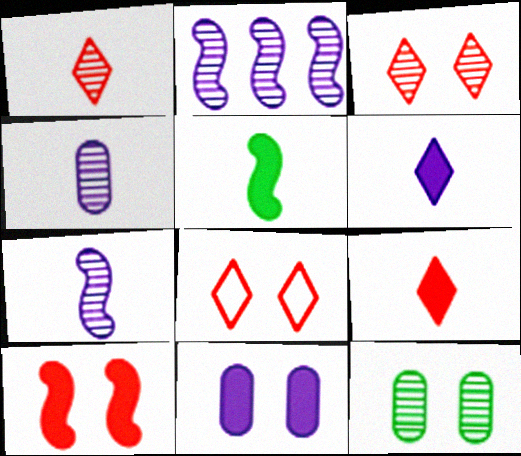[[1, 2, 12]]